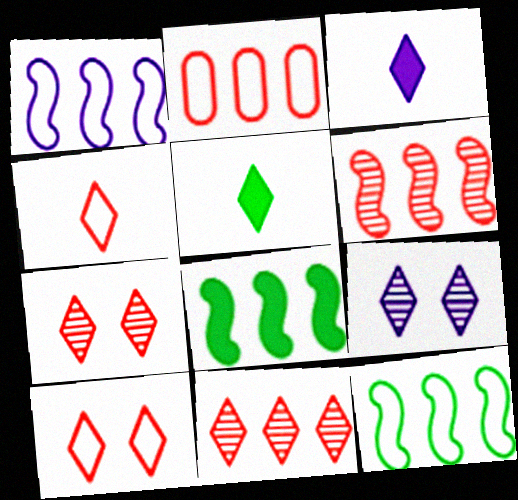[[1, 6, 8]]